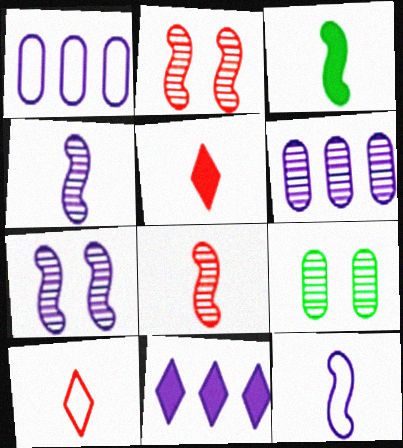[[3, 8, 12]]